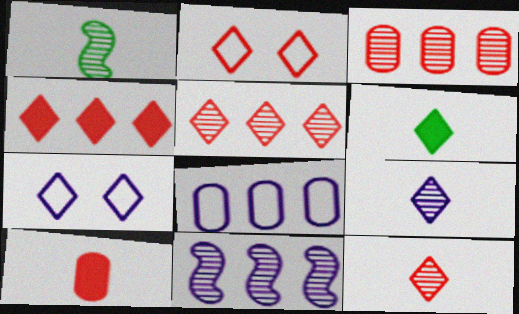[[2, 4, 12], 
[5, 6, 7]]